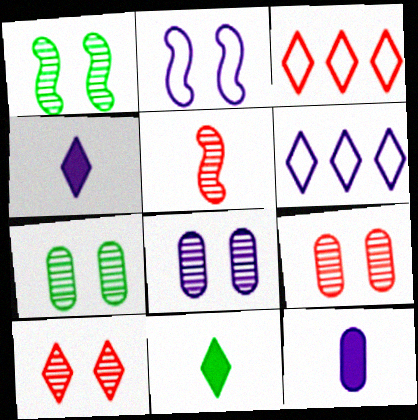[[1, 3, 12], 
[1, 8, 10], 
[6, 10, 11], 
[7, 8, 9]]